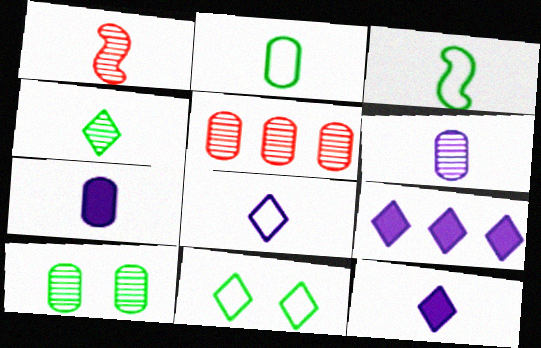[[1, 2, 12], 
[1, 4, 6], 
[5, 6, 10]]